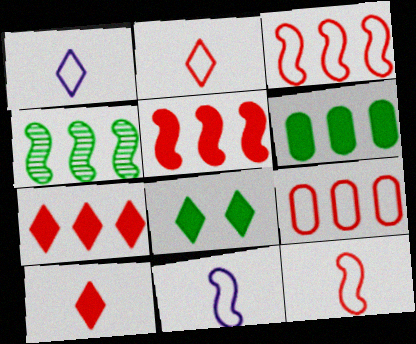[]